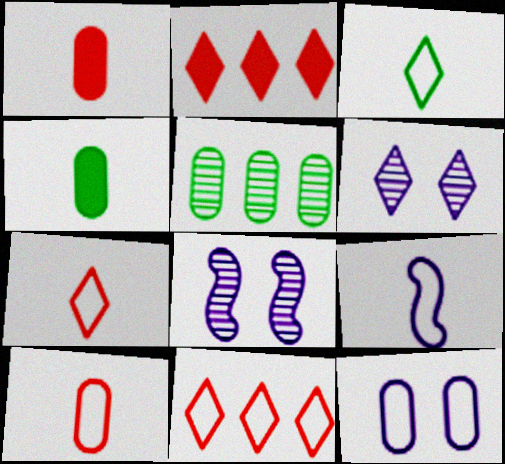[[1, 5, 12], 
[2, 3, 6], 
[3, 9, 10], 
[4, 8, 11]]